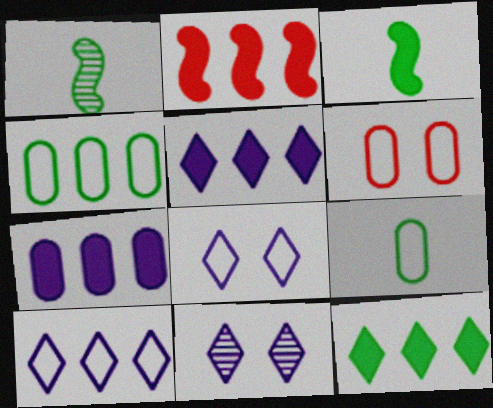[[1, 5, 6], 
[2, 7, 12], 
[2, 9, 11]]